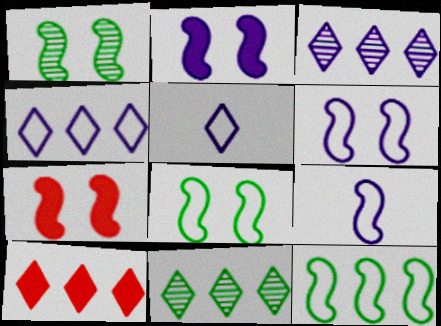[[1, 6, 7], 
[4, 10, 11]]